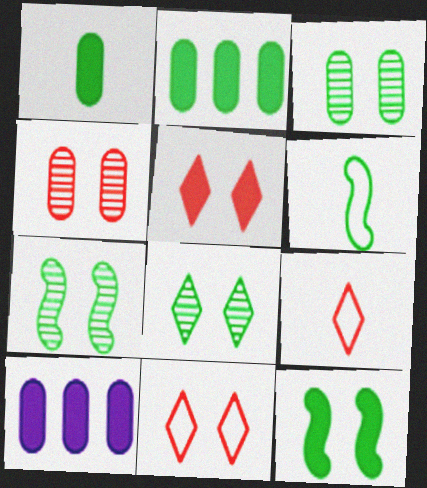[[2, 6, 8], 
[3, 7, 8], 
[7, 9, 10]]